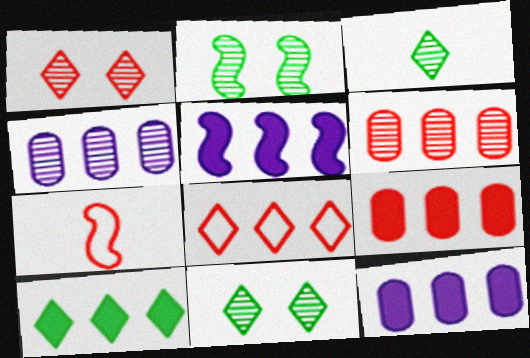[[1, 7, 9], 
[2, 5, 7], 
[5, 9, 10], 
[7, 11, 12]]